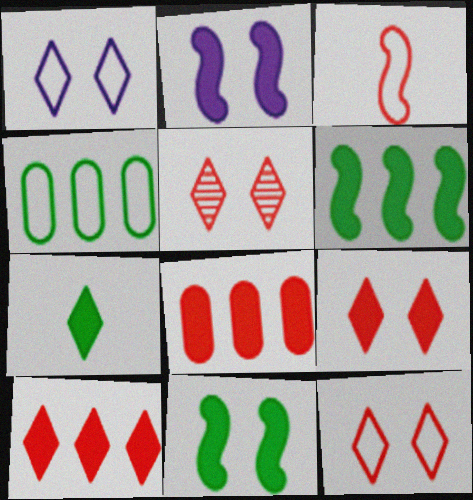[[1, 3, 4], 
[2, 7, 8], 
[3, 5, 8], 
[5, 9, 12]]